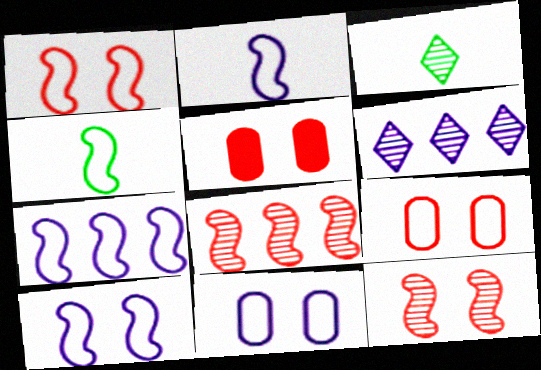[[1, 4, 7], 
[2, 7, 10], 
[3, 5, 7], 
[4, 5, 6]]